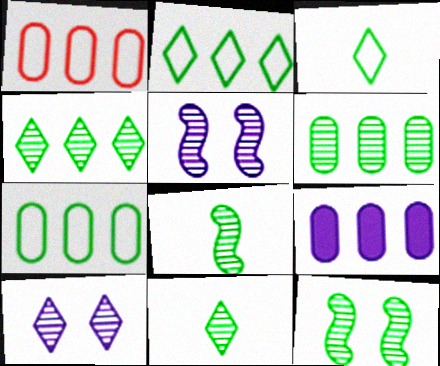[[1, 6, 9], 
[6, 11, 12]]